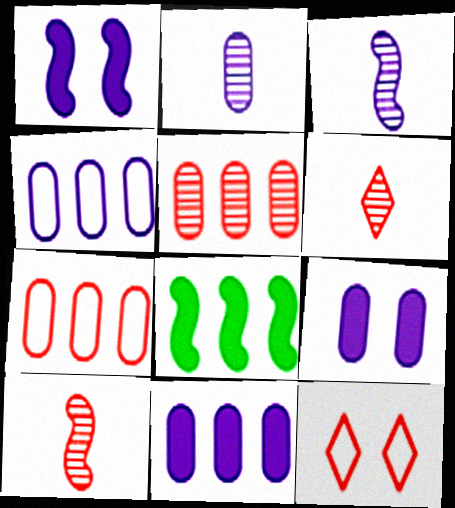[[2, 4, 9], 
[2, 8, 12]]